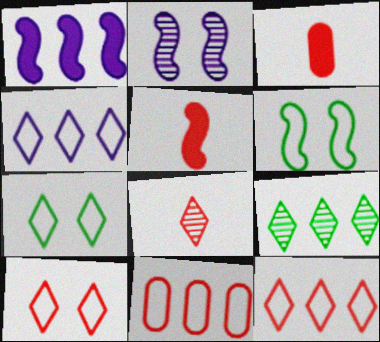[[1, 9, 11]]